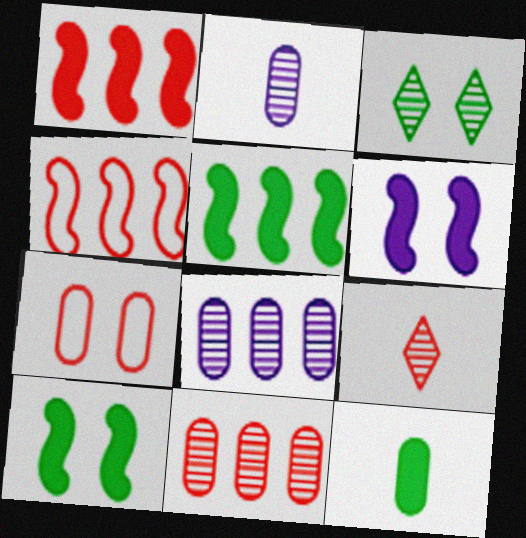[[1, 7, 9], 
[3, 6, 7], 
[7, 8, 12]]